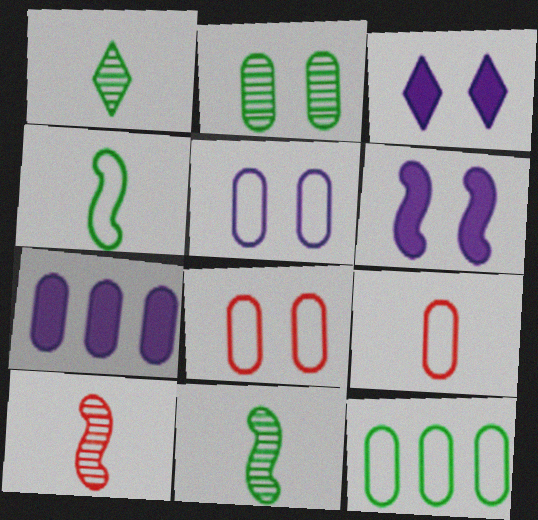[[2, 7, 9], 
[3, 10, 12], 
[5, 9, 12]]